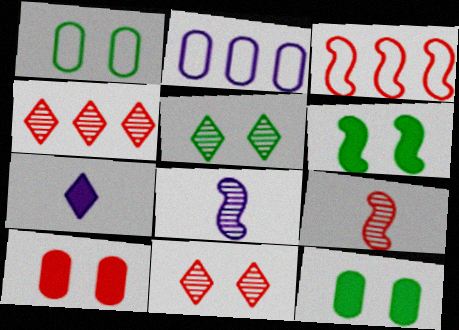[[1, 5, 6], 
[3, 6, 8]]